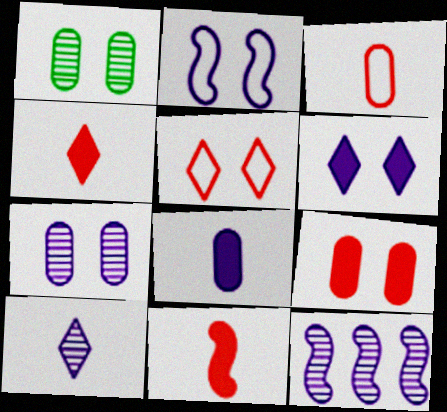[[2, 6, 7], 
[7, 10, 12]]